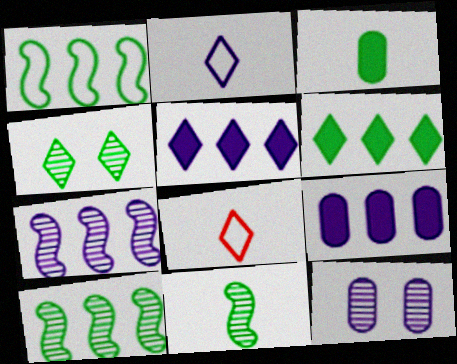[[1, 3, 4], 
[4, 5, 8]]